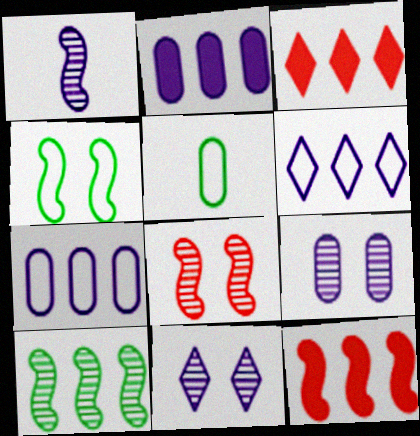[[1, 4, 12], 
[1, 8, 10], 
[3, 7, 10], 
[5, 11, 12]]